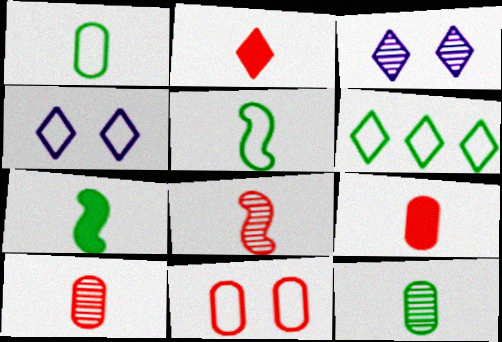[[2, 3, 6]]